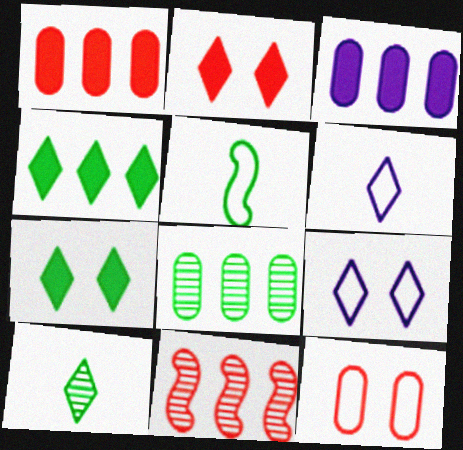[[5, 7, 8]]